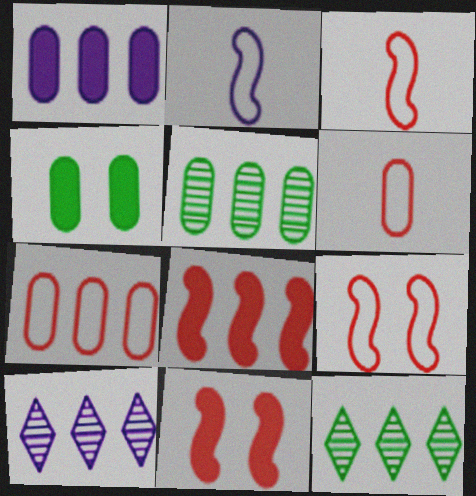[[1, 5, 7], 
[3, 4, 10]]